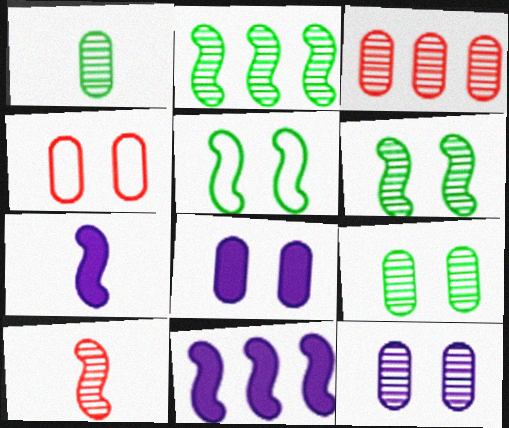[[1, 3, 12], 
[4, 8, 9], 
[5, 10, 11]]